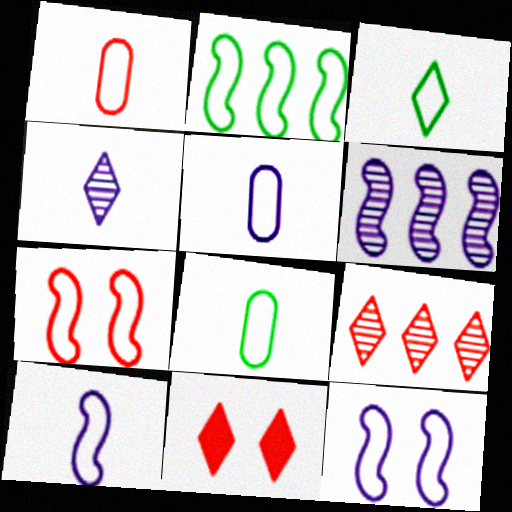[[1, 3, 10], 
[1, 5, 8], 
[2, 7, 10], 
[6, 8, 11]]